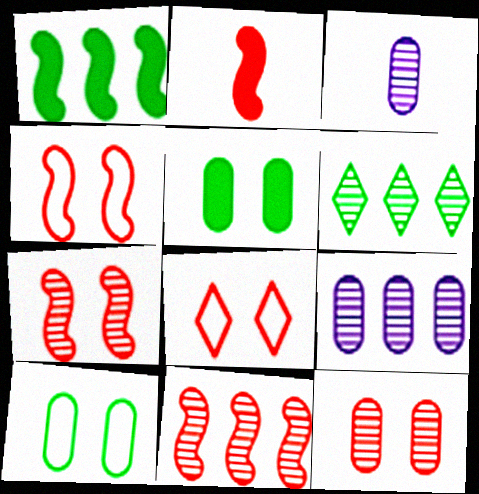[[1, 3, 8], 
[2, 4, 11], 
[3, 6, 7], 
[6, 9, 11]]